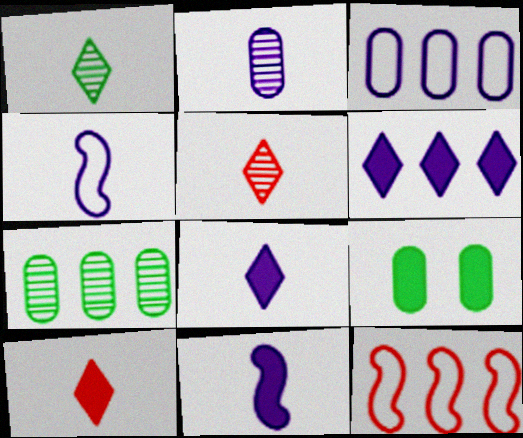[[2, 4, 8], 
[6, 7, 12]]